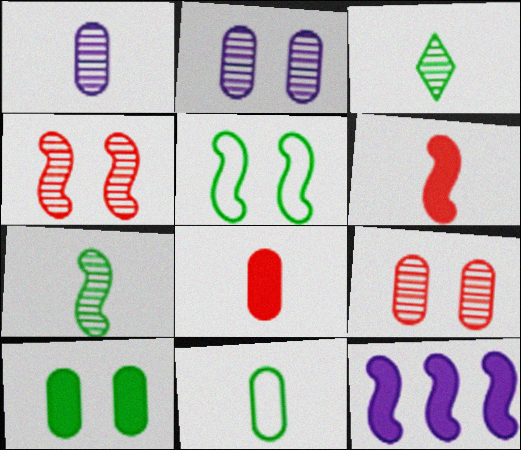[[1, 8, 11]]